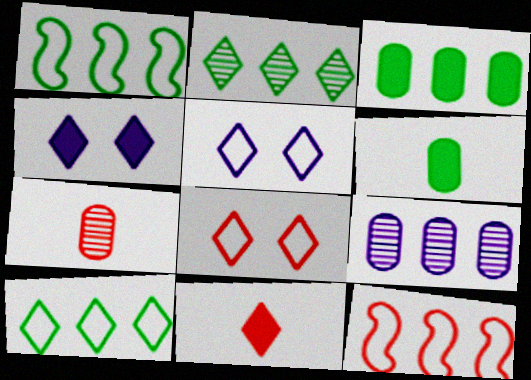[[1, 2, 3], 
[1, 4, 7], 
[2, 5, 11]]